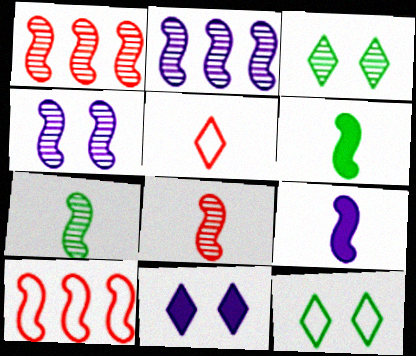[[1, 4, 7], 
[4, 6, 10]]